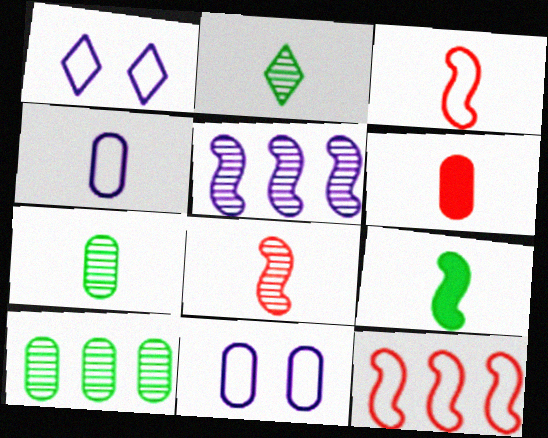[[4, 6, 7], 
[6, 10, 11]]